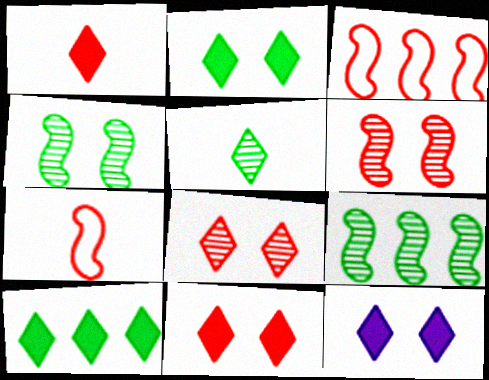[[1, 10, 12], 
[2, 11, 12]]